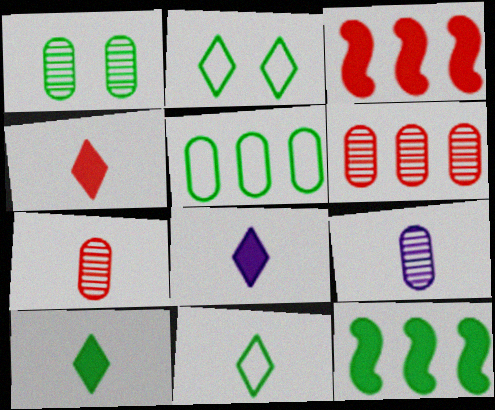[[1, 6, 9], 
[1, 11, 12], 
[2, 3, 9], 
[4, 8, 10]]